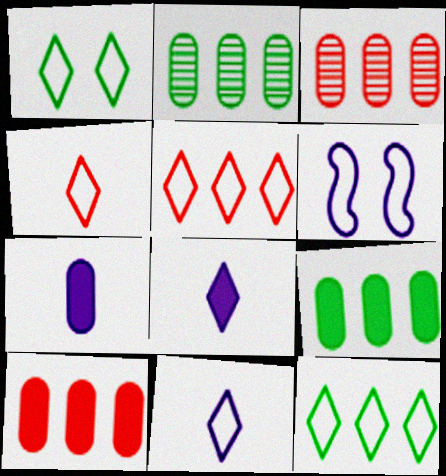[[1, 5, 11]]